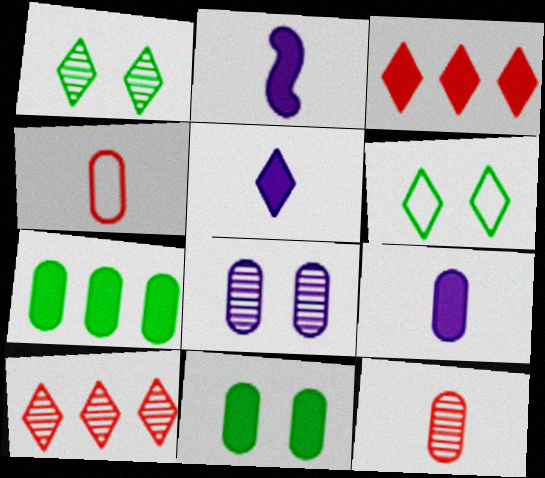[[2, 3, 11], 
[2, 5, 9], 
[4, 7, 8], 
[5, 6, 10]]